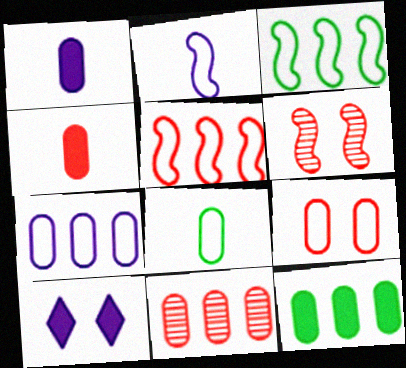[[4, 9, 11], 
[7, 8, 9], 
[7, 11, 12]]